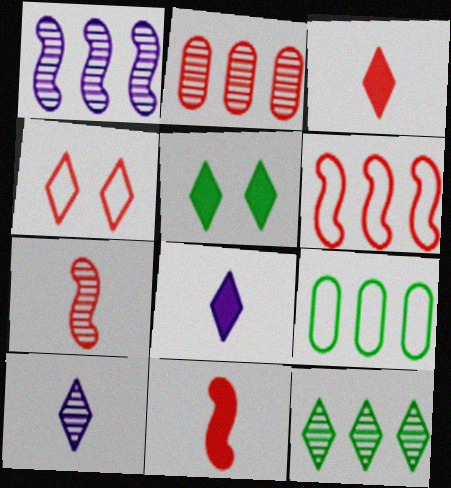[[1, 2, 12], 
[2, 4, 11], 
[4, 8, 12]]